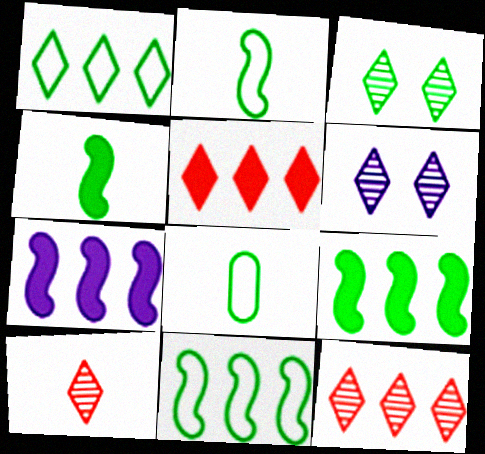[[3, 8, 9]]